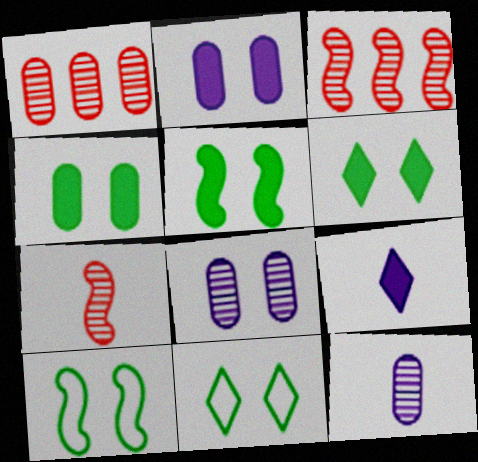[[1, 9, 10], 
[4, 5, 6]]